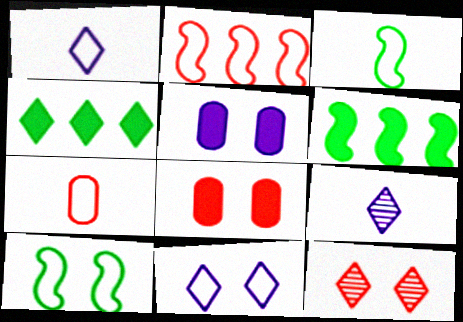[[1, 3, 7], 
[1, 4, 12], 
[5, 10, 12]]